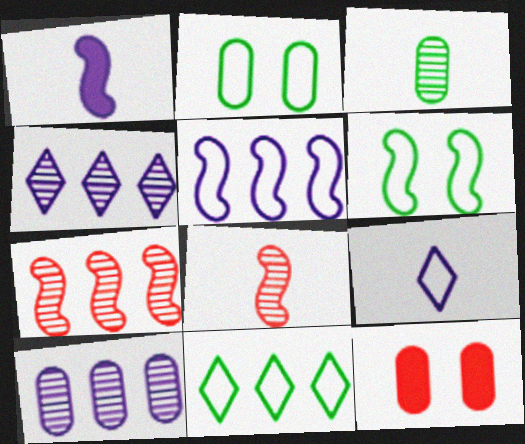[[1, 6, 7]]